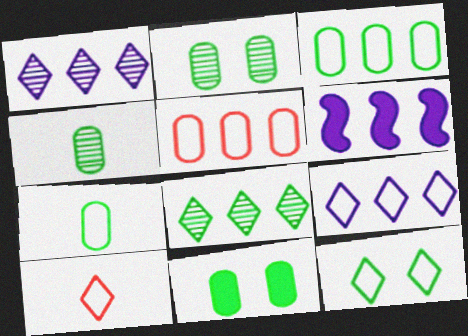[[2, 6, 10], 
[3, 4, 11], 
[5, 6, 8], 
[9, 10, 12]]